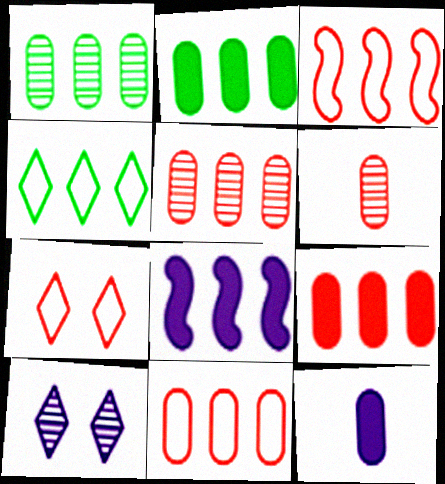[[4, 5, 8], 
[5, 9, 11]]